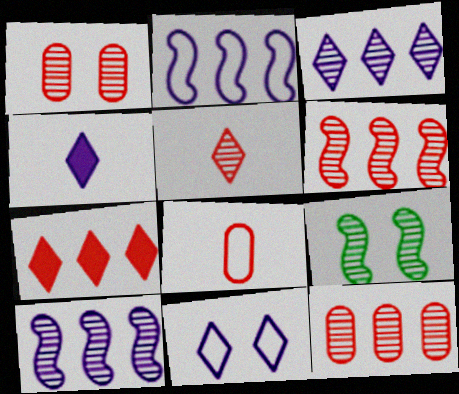[[1, 5, 6], 
[3, 4, 11]]